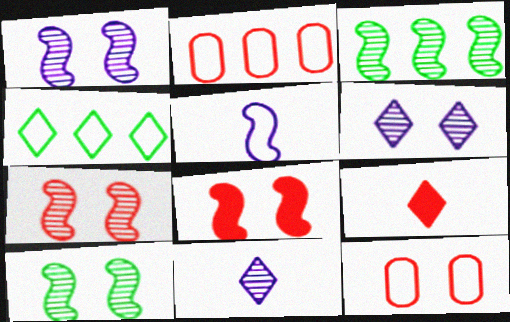[[1, 7, 10], 
[2, 7, 9], 
[3, 5, 8], 
[4, 5, 12], 
[4, 6, 9]]